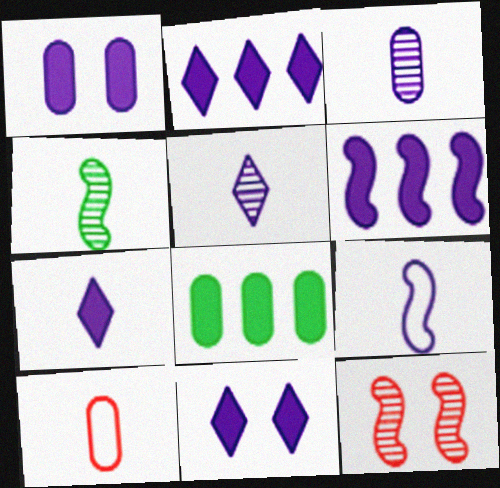[[1, 6, 7], 
[2, 7, 11], 
[3, 7, 9], 
[4, 7, 10]]